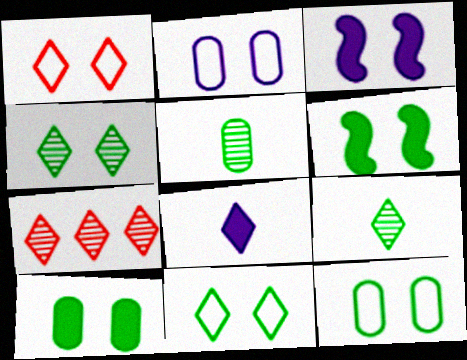[[4, 6, 12], 
[7, 8, 11]]